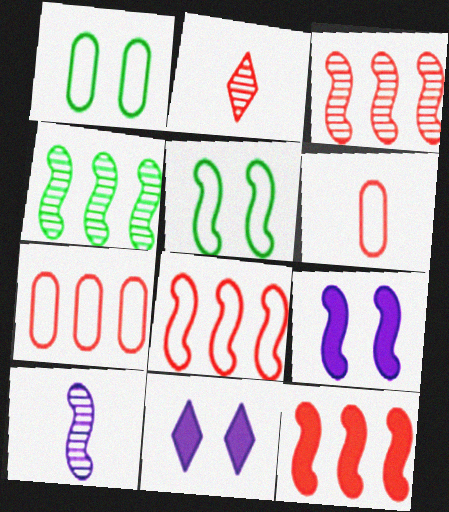[[3, 8, 12], 
[4, 6, 11], 
[5, 10, 12]]